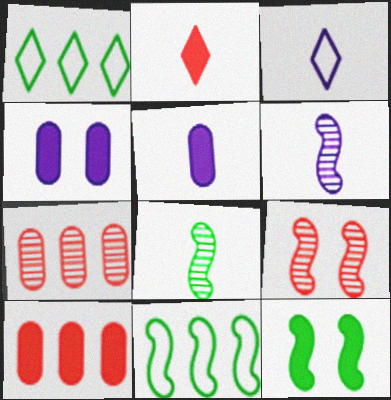[[1, 5, 9], 
[3, 5, 6], 
[3, 7, 12], 
[8, 11, 12]]